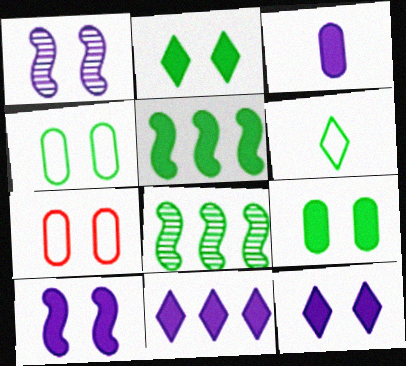[[1, 2, 7], 
[3, 10, 11], 
[6, 8, 9]]